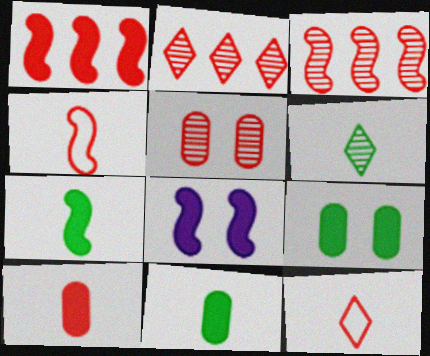[[1, 5, 12], 
[1, 7, 8]]